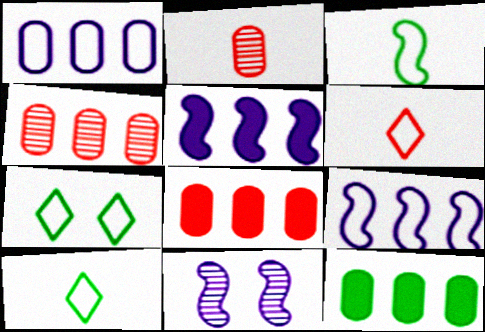[[1, 4, 12], 
[2, 5, 7], 
[6, 11, 12], 
[8, 10, 11]]